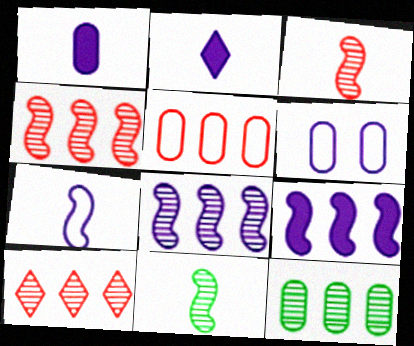[[2, 6, 8], 
[8, 10, 12]]